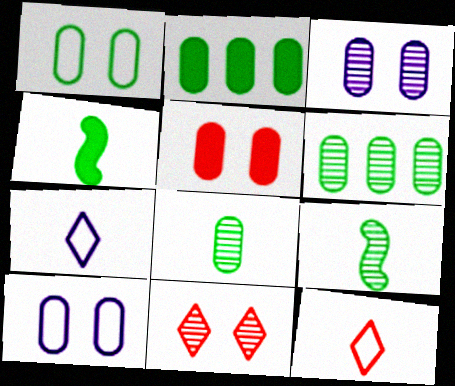[[1, 2, 8], 
[1, 3, 5]]